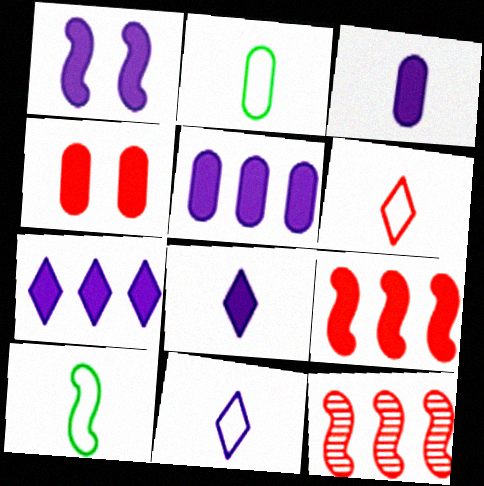[[1, 3, 7], 
[1, 5, 8], 
[1, 10, 12], 
[4, 6, 12]]